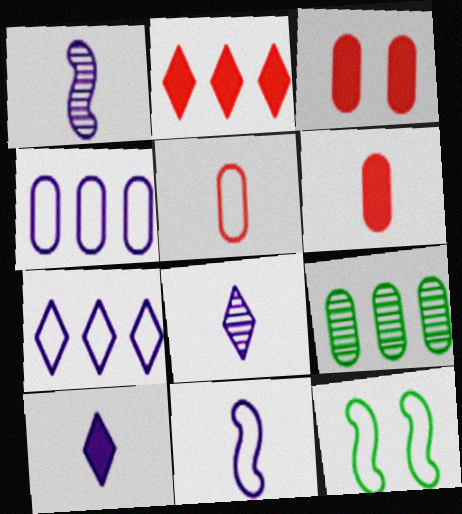[[5, 7, 12]]